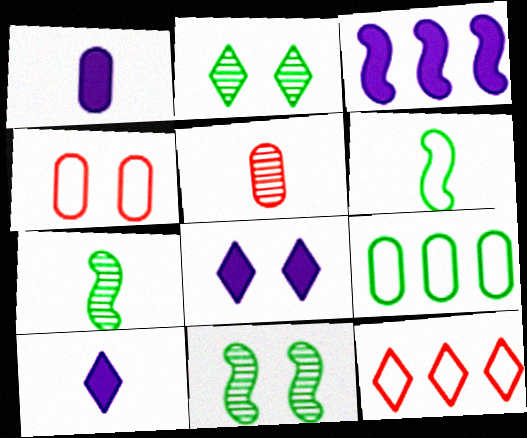[[1, 3, 8], 
[1, 11, 12], 
[2, 10, 12], 
[4, 8, 11], 
[5, 6, 10]]